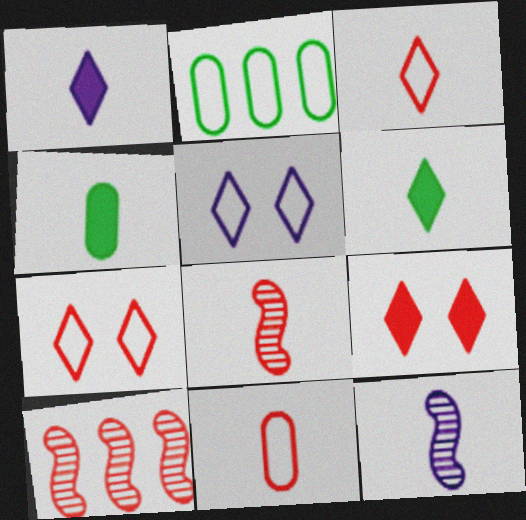[[2, 9, 12], 
[3, 4, 12], 
[4, 5, 10], 
[6, 11, 12], 
[9, 10, 11]]